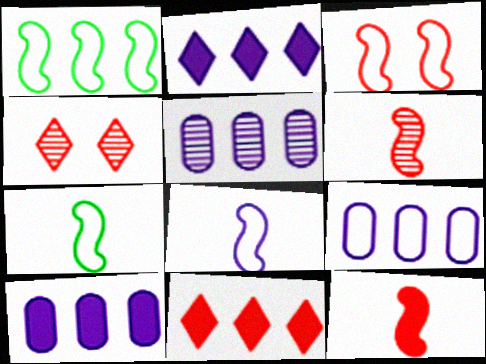[[1, 3, 8], 
[1, 5, 11], 
[4, 7, 10], 
[5, 9, 10]]